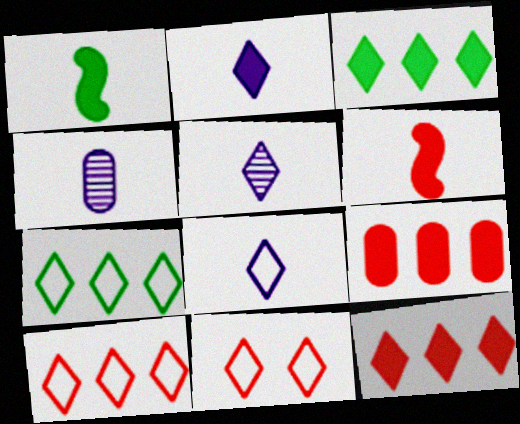[[2, 5, 8], 
[3, 5, 11], 
[7, 8, 11]]